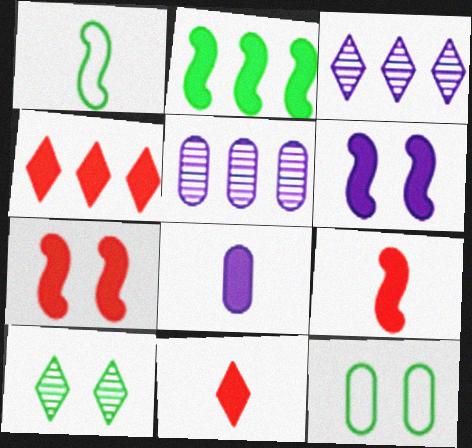[[2, 6, 9], 
[3, 9, 12]]